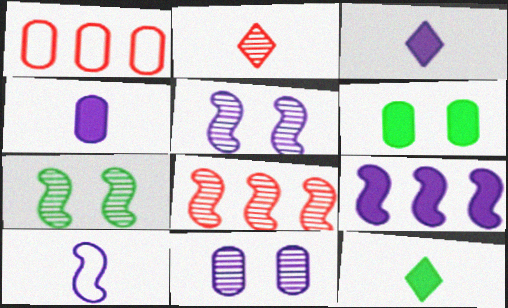[[1, 3, 7], 
[1, 5, 12], 
[5, 9, 10]]